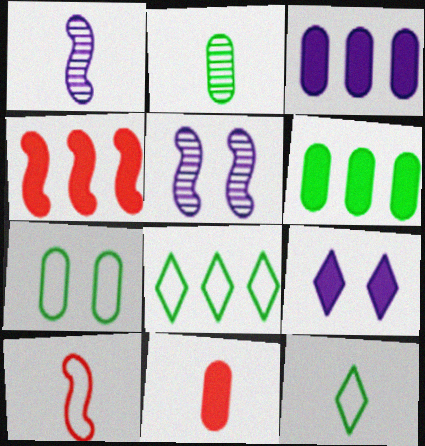[[1, 11, 12], 
[2, 6, 7], 
[5, 8, 11]]